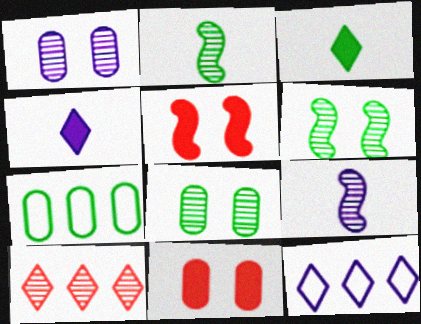[[1, 2, 10], 
[2, 11, 12], 
[3, 6, 7], 
[8, 9, 10]]